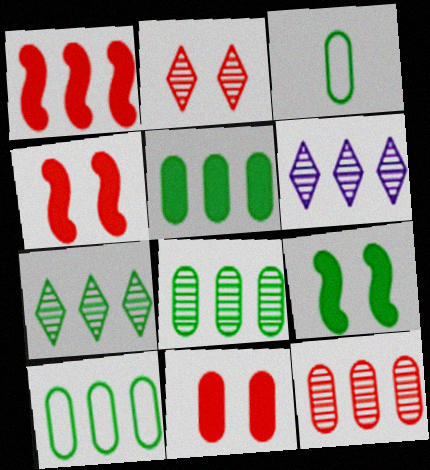[[1, 6, 10], 
[3, 4, 6], 
[3, 7, 9], 
[5, 8, 10]]